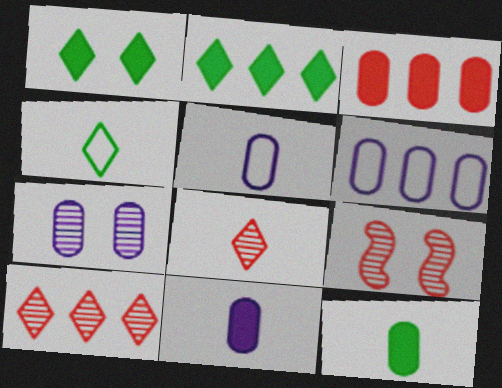[[2, 5, 9], 
[6, 7, 11]]